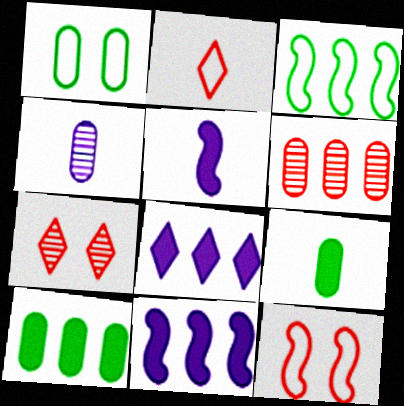[[3, 6, 8]]